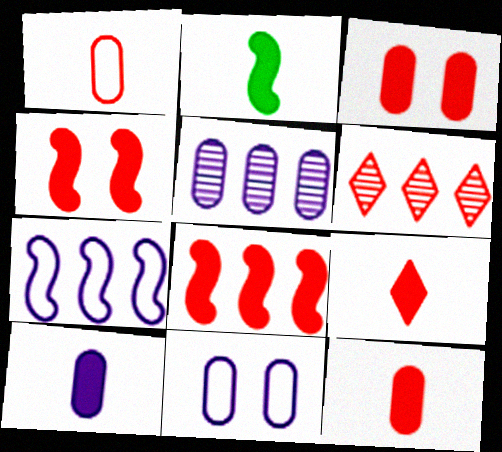[[1, 4, 6], 
[2, 6, 11], 
[2, 9, 10], 
[3, 8, 9], 
[5, 10, 11]]